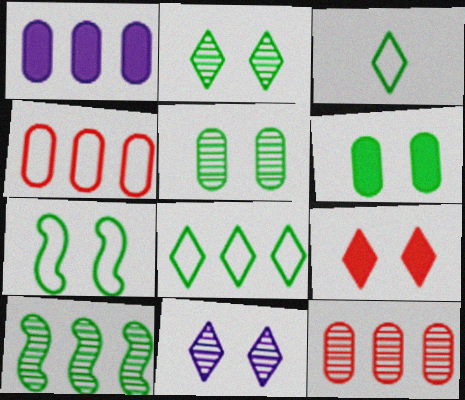[[2, 6, 7], 
[3, 6, 10]]